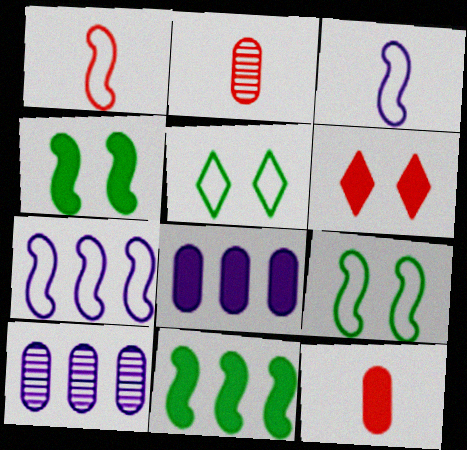[[1, 7, 9]]